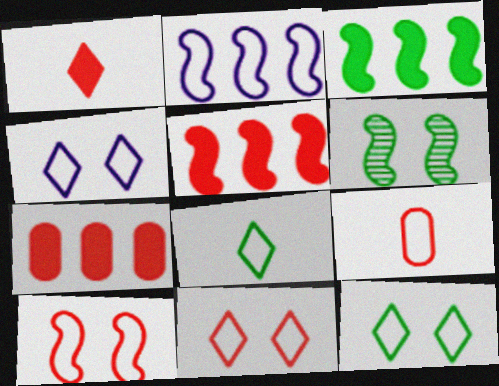[[2, 9, 12], 
[4, 11, 12]]